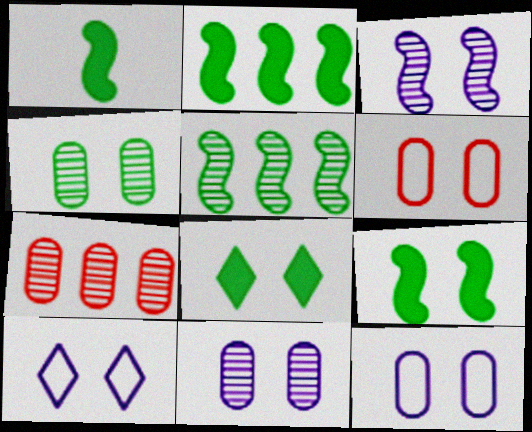[[1, 2, 9], 
[1, 7, 10], 
[3, 6, 8]]